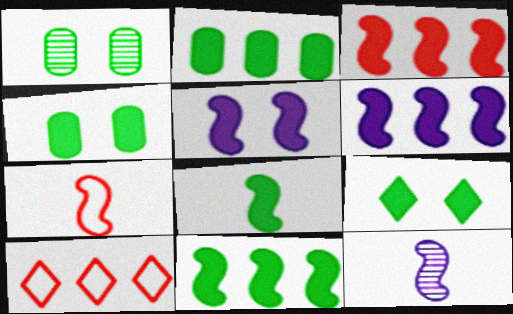[[2, 8, 9], 
[3, 5, 8], 
[3, 6, 11], 
[4, 10, 12], 
[7, 8, 12]]